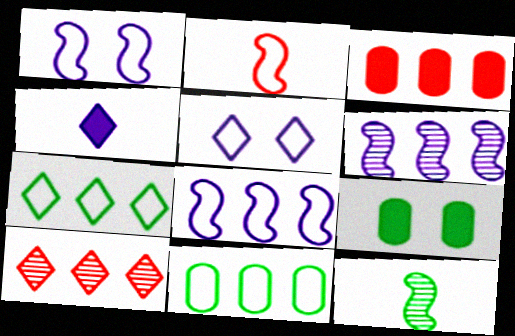[[2, 5, 11], 
[3, 5, 12], 
[3, 6, 7], 
[7, 9, 12]]